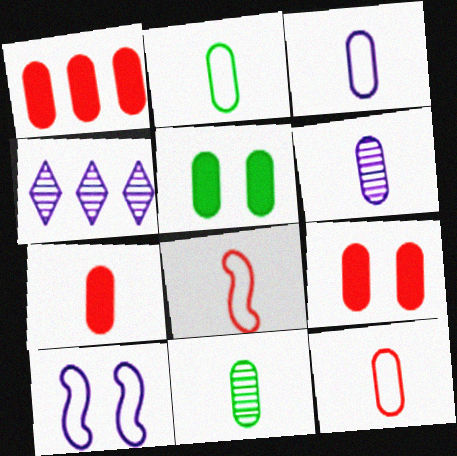[[1, 7, 9], 
[2, 3, 12], 
[2, 6, 7], 
[3, 7, 11], 
[4, 5, 8]]